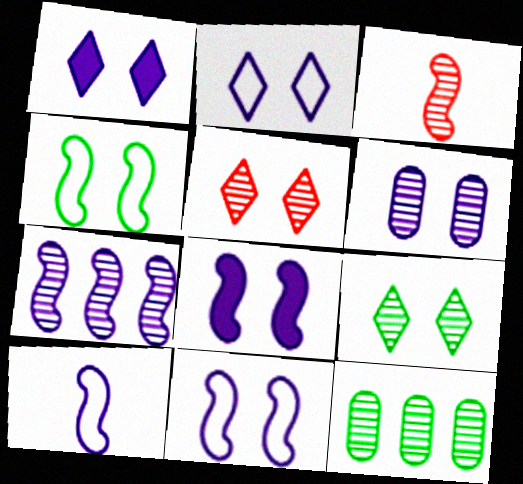[[1, 6, 11], 
[2, 6, 8], 
[7, 8, 10]]